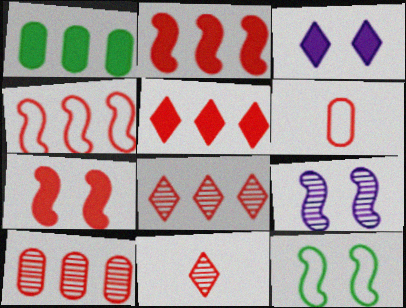[[4, 5, 10], 
[6, 7, 8], 
[7, 9, 12]]